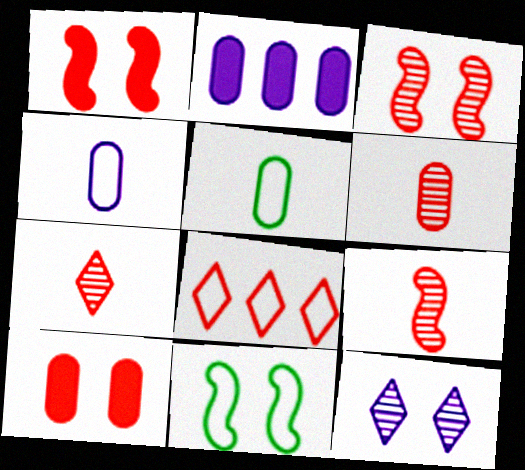[[1, 6, 8], 
[2, 7, 11], 
[4, 8, 11], 
[6, 7, 9], 
[8, 9, 10], 
[10, 11, 12]]